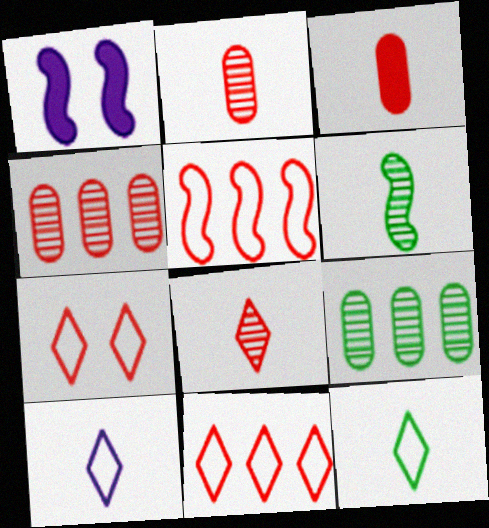[[1, 4, 12], 
[1, 5, 6], 
[3, 6, 10]]